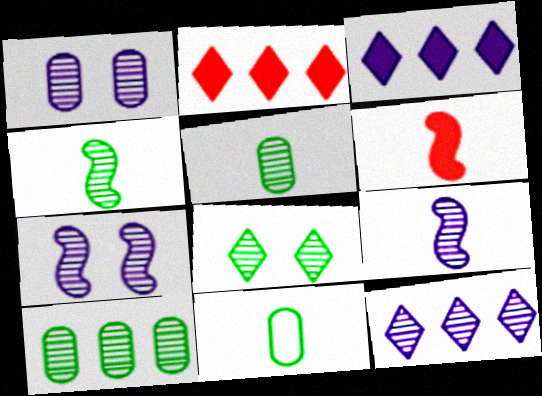[[1, 9, 12], 
[2, 7, 11], 
[4, 8, 10]]